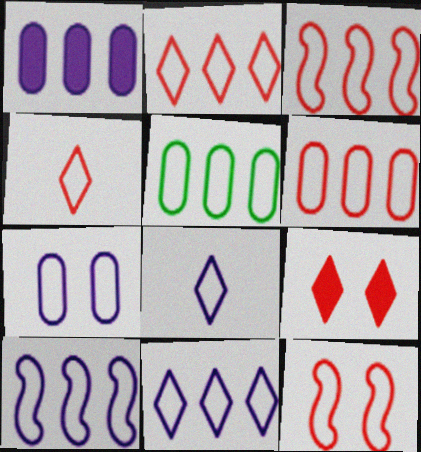[[2, 3, 6], 
[2, 5, 10], 
[3, 5, 11], 
[4, 6, 12], 
[5, 8, 12], 
[7, 8, 10]]